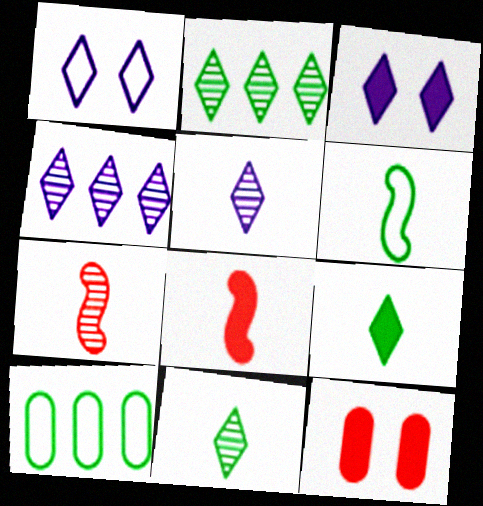[[3, 7, 10], 
[4, 6, 12]]